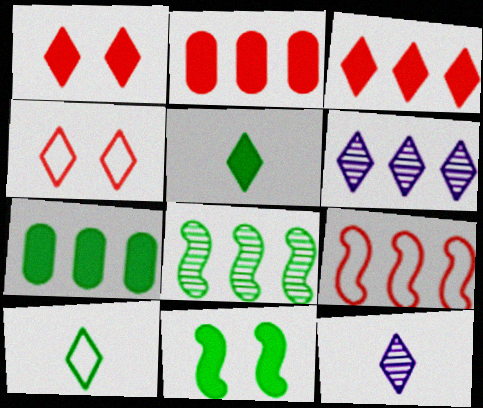[[1, 6, 10], 
[4, 5, 6], 
[5, 7, 11], 
[6, 7, 9]]